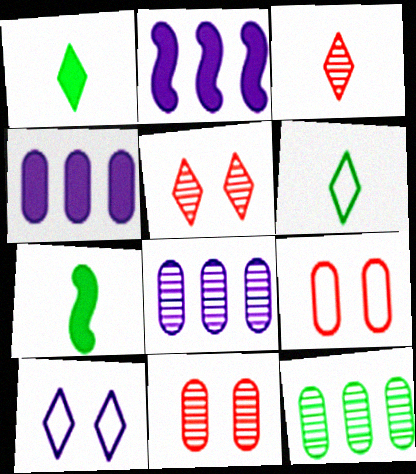[[2, 6, 11]]